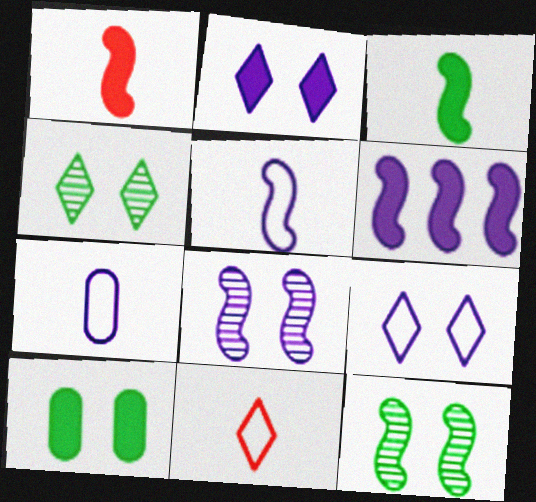[[5, 6, 8]]